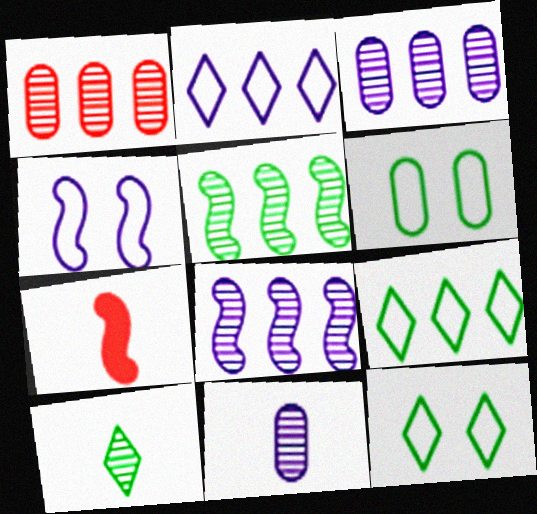[[3, 7, 12], 
[4, 5, 7]]